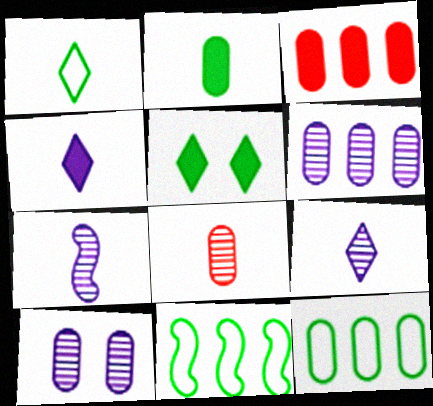[[3, 6, 12]]